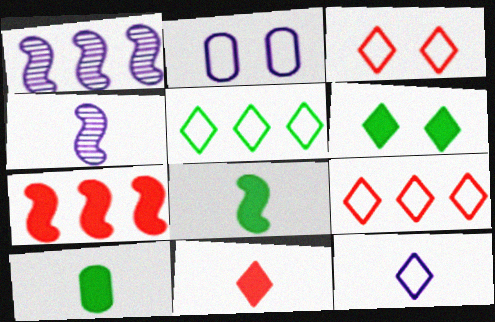[[1, 3, 10], 
[3, 5, 12]]